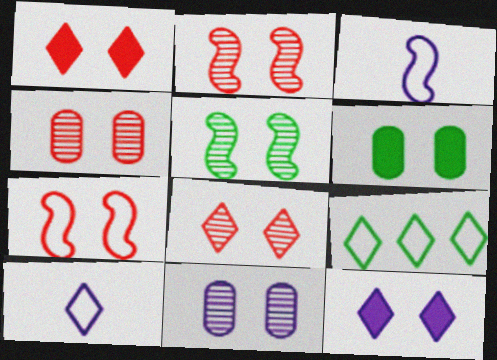[[1, 4, 7], 
[2, 4, 8], 
[5, 8, 11]]